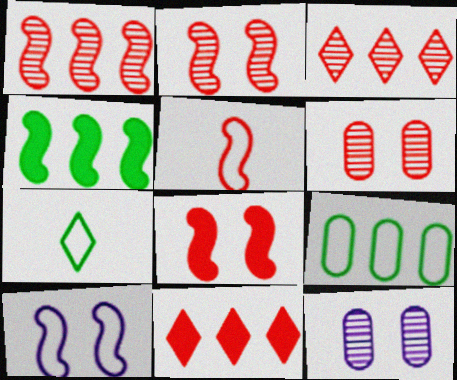[[1, 5, 8], 
[5, 6, 11]]